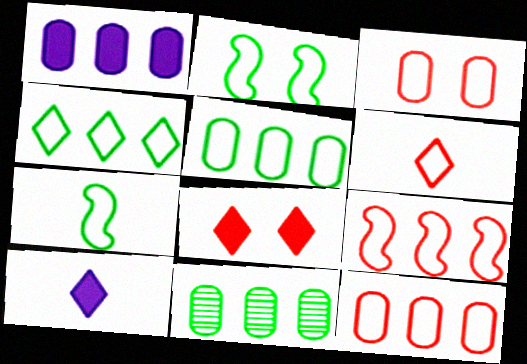[[1, 11, 12], 
[3, 6, 9]]